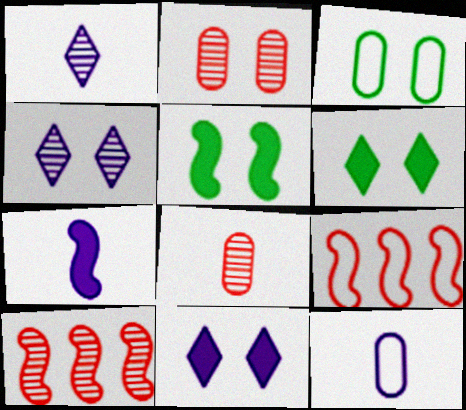[[1, 7, 12], 
[6, 10, 12]]